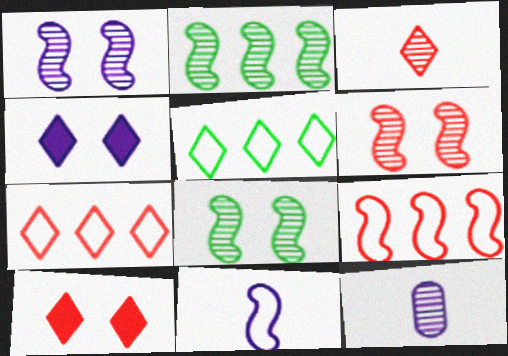[[1, 6, 8], 
[3, 4, 5], 
[3, 7, 10]]